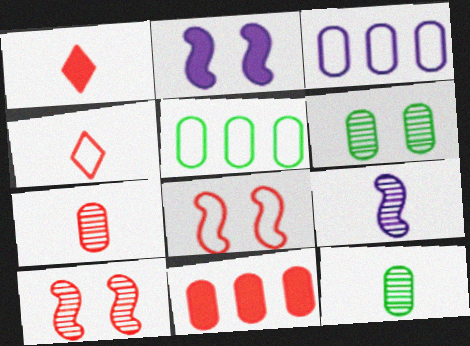[[4, 10, 11]]